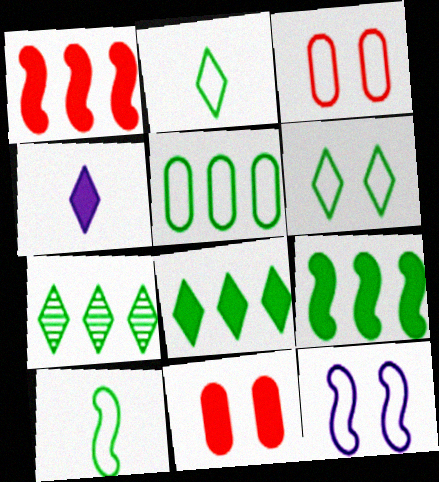[[3, 6, 12], 
[4, 9, 11], 
[5, 6, 10], 
[5, 7, 9]]